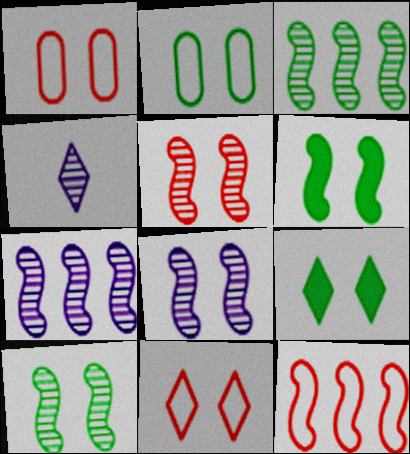[[1, 8, 9], 
[2, 9, 10], 
[5, 8, 10]]